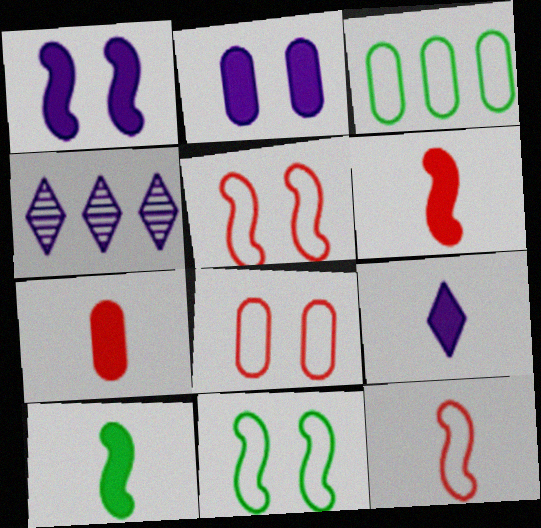[[4, 7, 11], 
[4, 8, 10], 
[7, 9, 10]]